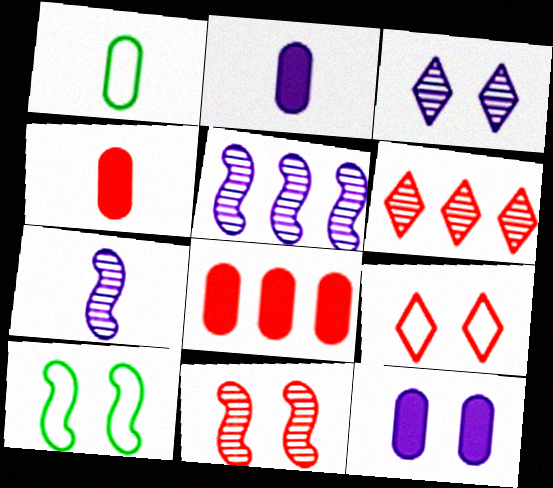[[2, 6, 10]]